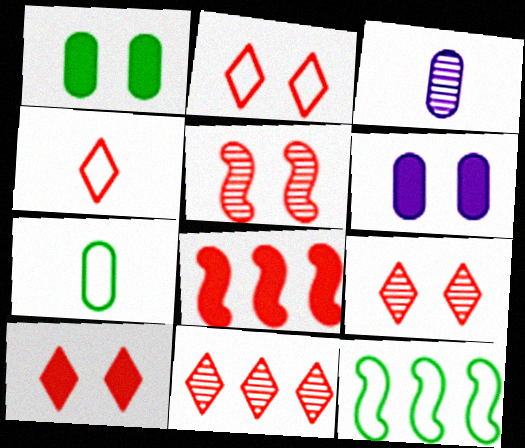[[2, 9, 10], 
[3, 10, 12], 
[4, 10, 11]]